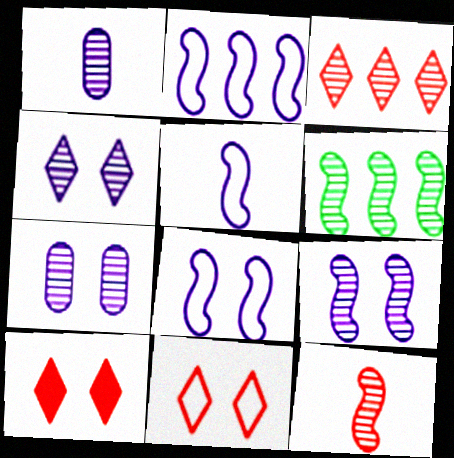[[2, 5, 8], 
[4, 7, 9], 
[6, 9, 12]]